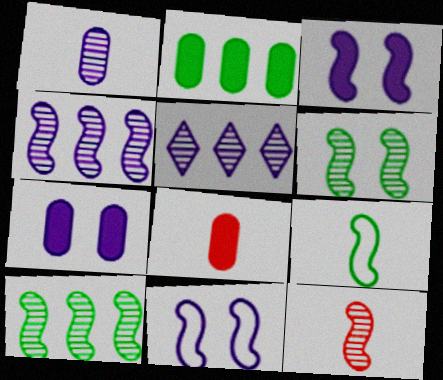[[2, 7, 8], 
[4, 6, 12]]